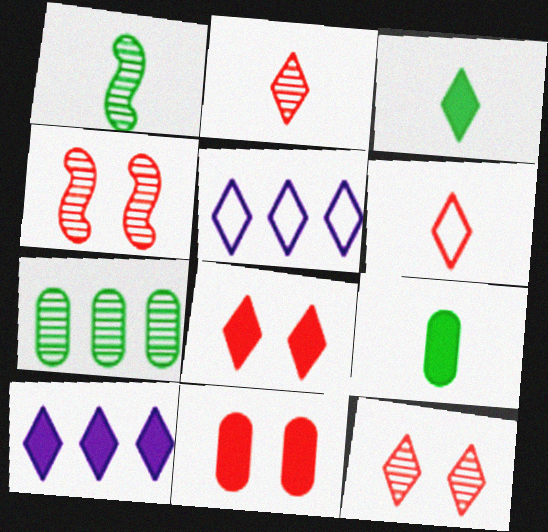[[1, 5, 11], 
[3, 5, 12], 
[3, 8, 10], 
[4, 5, 9]]